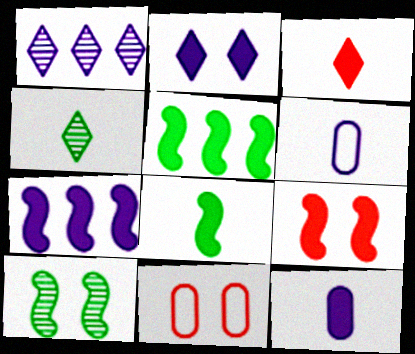[[1, 8, 11], 
[2, 7, 12], 
[2, 10, 11], 
[3, 8, 12], 
[4, 7, 11], 
[7, 8, 9]]